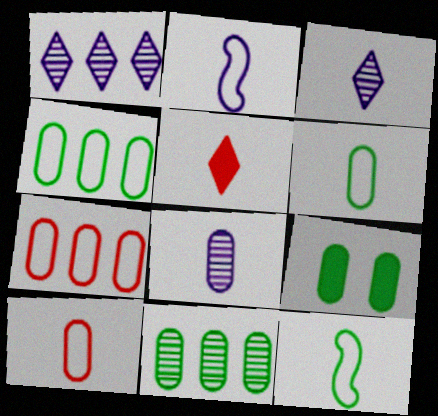[[5, 8, 12], 
[6, 9, 11], 
[7, 8, 9]]